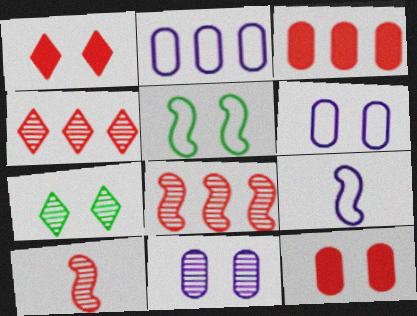[[1, 5, 11], 
[3, 7, 9]]